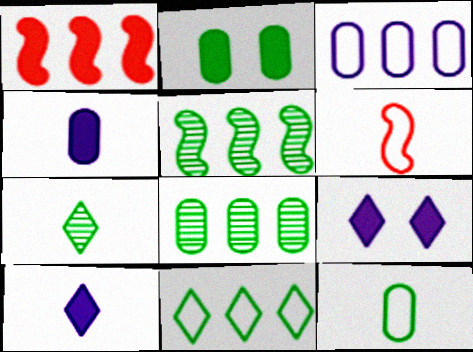[[1, 2, 10], 
[2, 8, 12], 
[4, 6, 7], 
[6, 8, 9]]